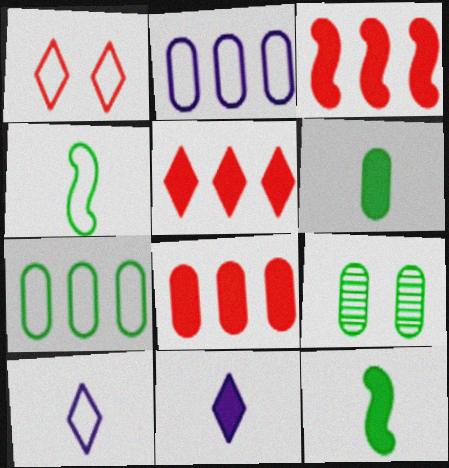[[1, 2, 4], 
[3, 5, 8], 
[3, 9, 10], 
[6, 7, 9]]